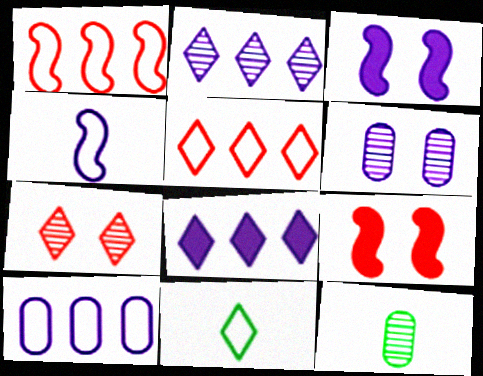[[3, 5, 12], 
[4, 6, 8], 
[7, 8, 11]]